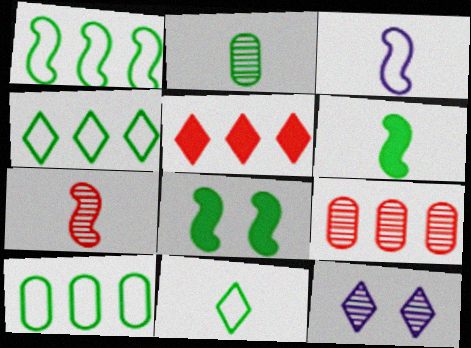[[1, 4, 10], 
[2, 4, 8], 
[2, 6, 11], 
[3, 6, 7], 
[5, 11, 12]]